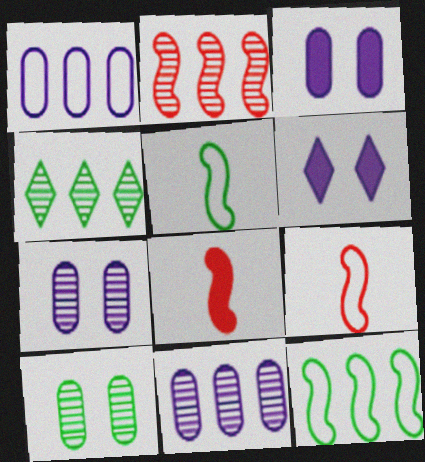[[2, 4, 11], 
[3, 4, 9]]